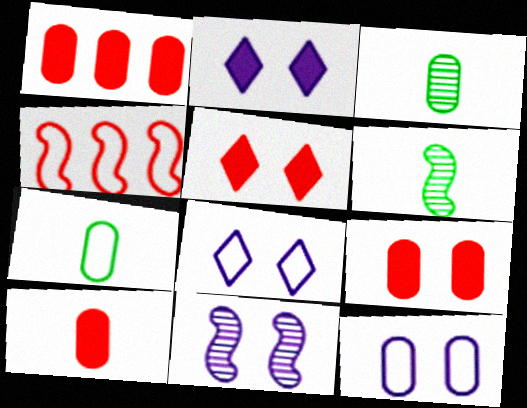[[1, 3, 12], 
[1, 6, 8], 
[1, 9, 10], 
[2, 3, 4], 
[2, 11, 12], 
[4, 7, 8]]